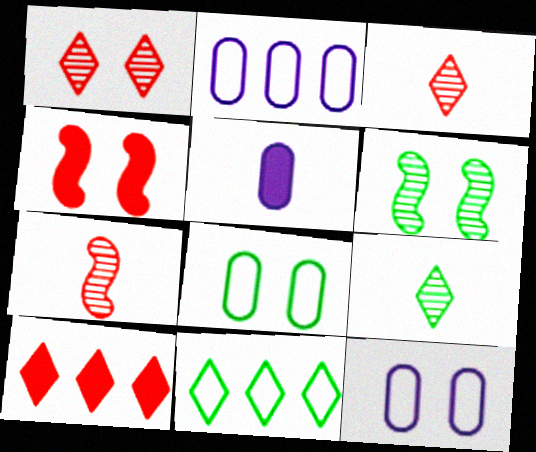[[2, 4, 9]]